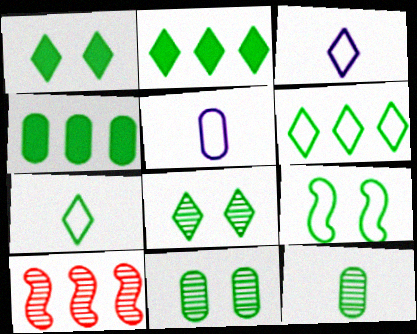[[1, 5, 10], 
[1, 9, 11], 
[2, 7, 8], 
[2, 9, 12]]